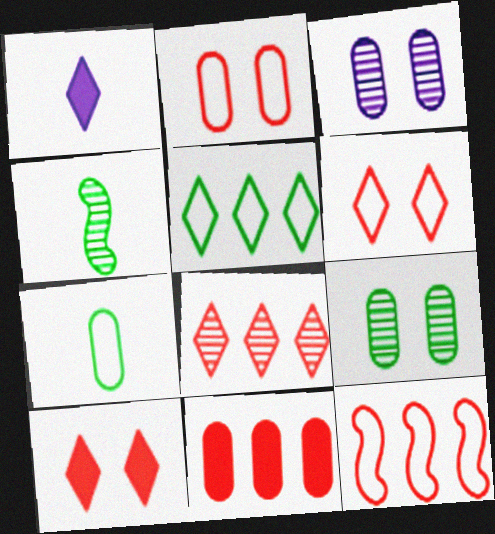[[1, 9, 12], 
[3, 4, 8], 
[3, 7, 11], 
[8, 11, 12]]